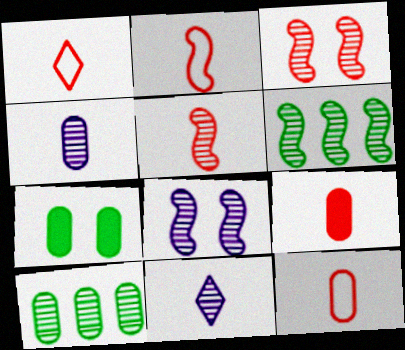[[1, 2, 12], 
[1, 5, 9], 
[3, 10, 11], 
[5, 6, 8]]